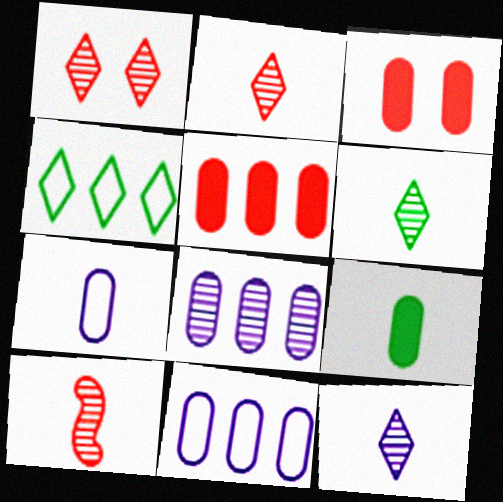[[2, 6, 12]]